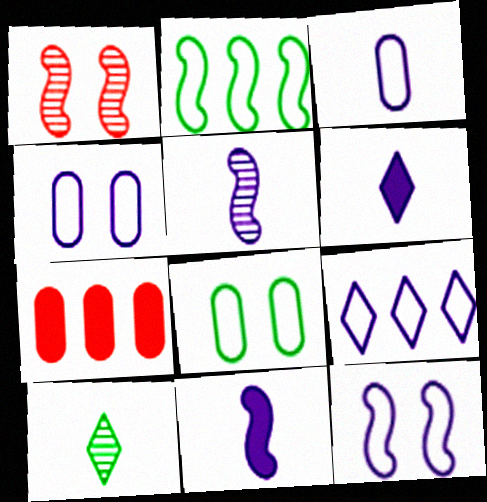[[1, 2, 11], 
[3, 5, 6], 
[3, 9, 12], 
[7, 10, 12]]